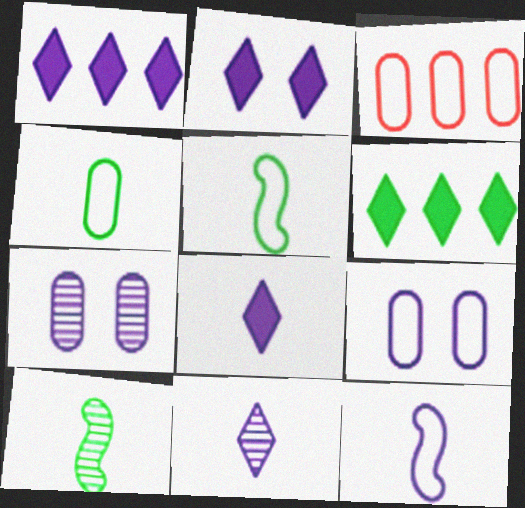[[1, 2, 8], 
[1, 7, 12], 
[2, 3, 10], 
[3, 4, 9]]